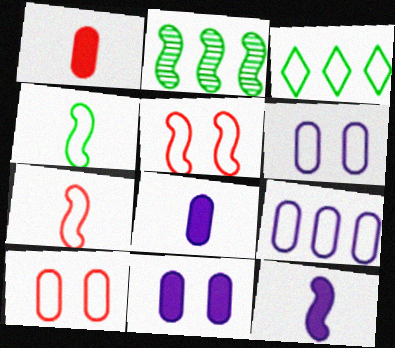[[2, 5, 12], 
[3, 6, 7]]